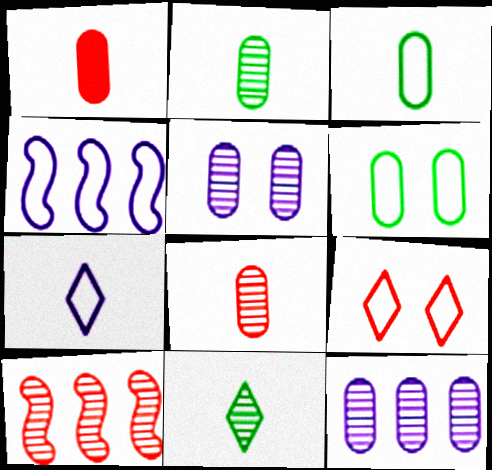[[1, 6, 12], 
[1, 9, 10], 
[3, 4, 9], 
[5, 10, 11]]